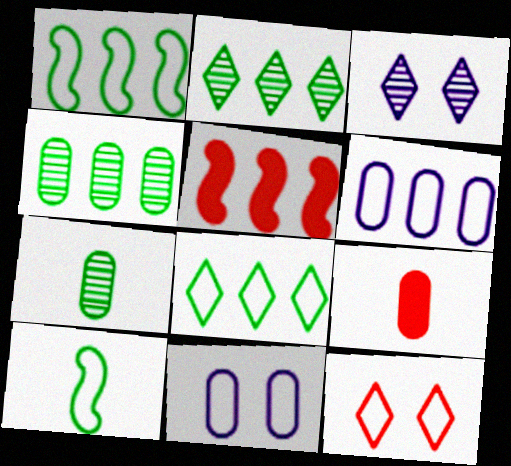[[1, 3, 9], 
[2, 5, 6], 
[4, 9, 11], 
[6, 10, 12]]